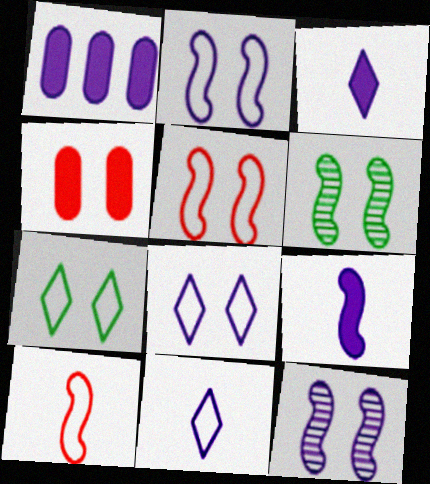[[1, 11, 12], 
[4, 6, 8], 
[4, 7, 12]]